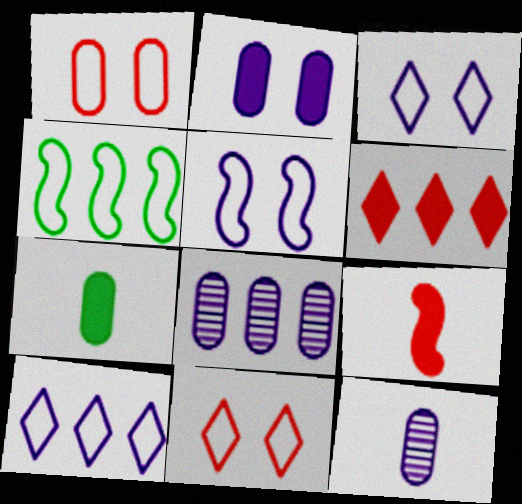[[1, 7, 8], 
[4, 6, 8]]